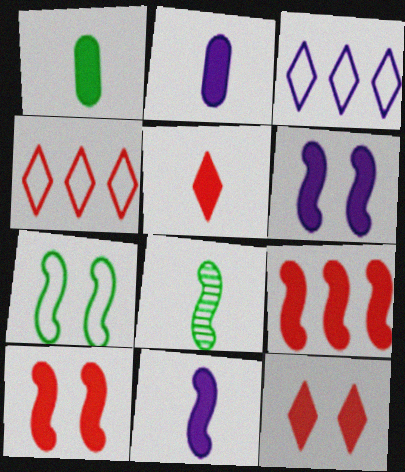[[1, 5, 11]]